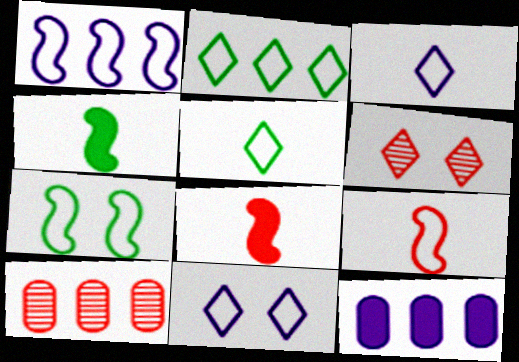[[1, 7, 9], 
[4, 10, 11]]